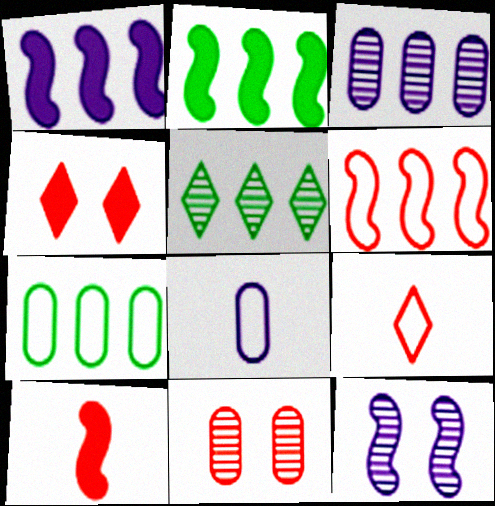[[2, 5, 7]]